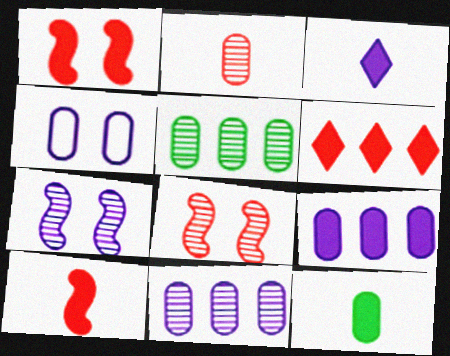[[3, 10, 12]]